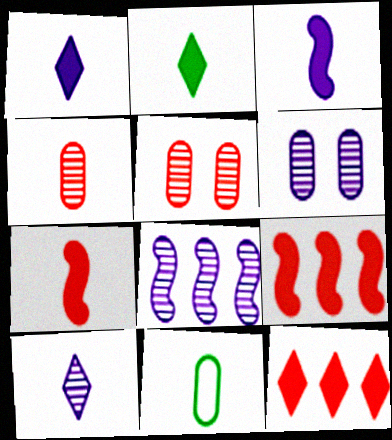[[6, 8, 10], 
[7, 10, 11]]